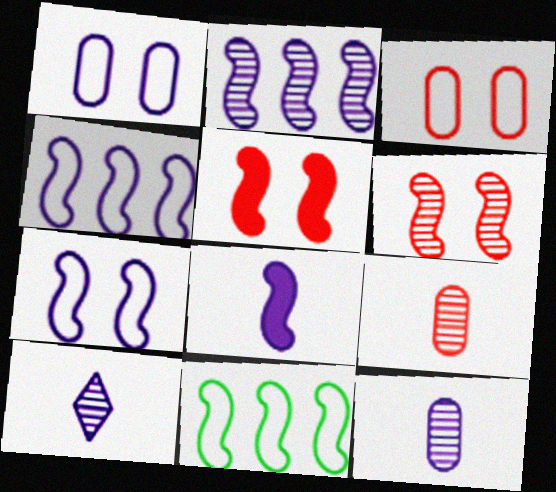[[2, 7, 8], 
[6, 8, 11]]